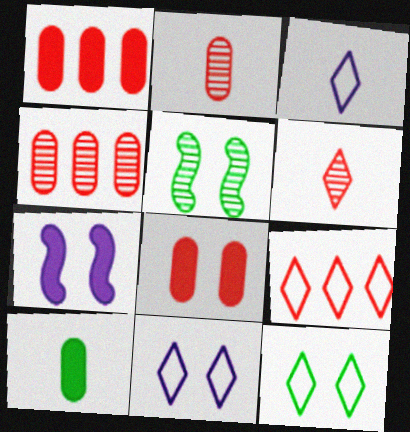[[1, 3, 5], 
[3, 9, 12], 
[5, 8, 11]]